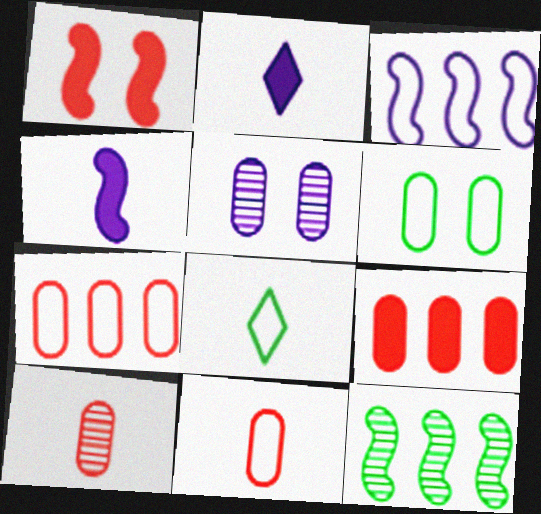[[2, 3, 5], 
[4, 8, 10]]